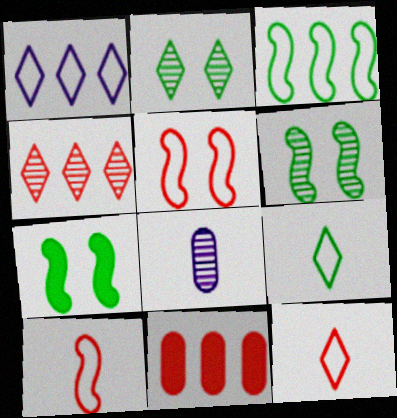[[4, 6, 8]]